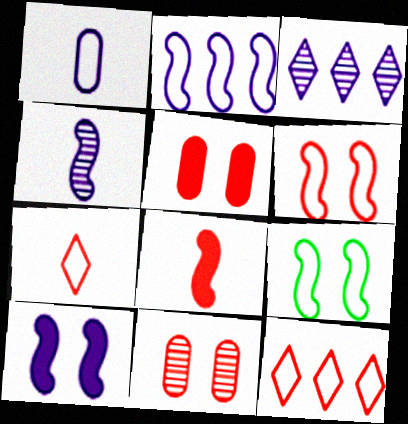[[1, 3, 10], 
[1, 9, 12], 
[2, 4, 10], 
[8, 11, 12]]